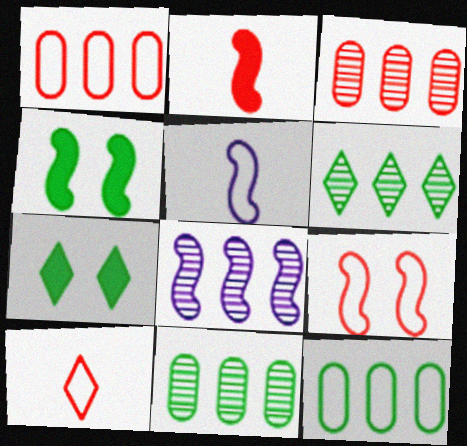[[1, 9, 10], 
[3, 5, 7], 
[3, 6, 8]]